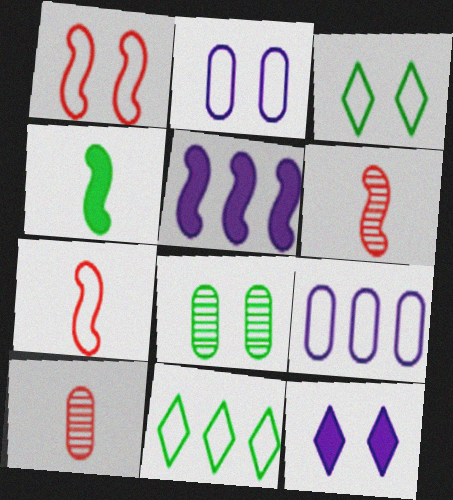[[1, 2, 3], 
[1, 8, 12], 
[2, 7, 11], 
[3, 5, 10], 
[3, 7, 9], 
[4, 8, 11]]